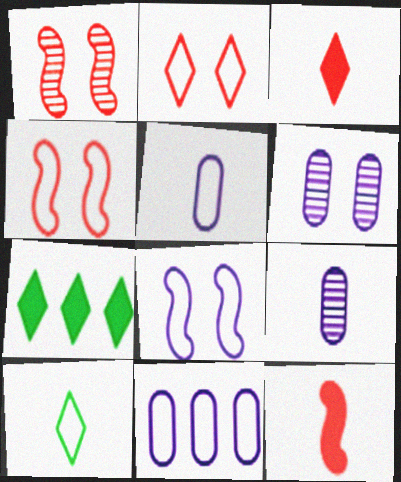[[1, 5, 7], 
[4, 7, 9], 
[4, 10, 11], 
[9, 10, 12]]